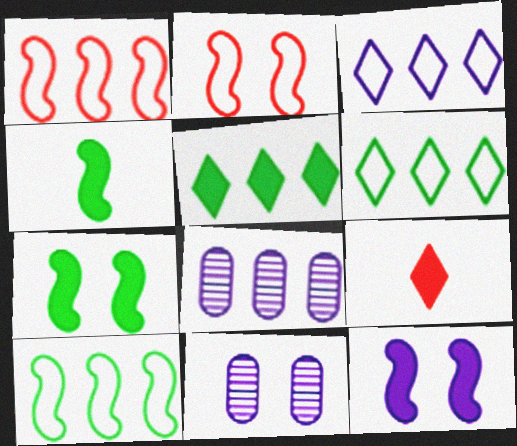[[1, 5, 8], 
[9, 10, 11]]